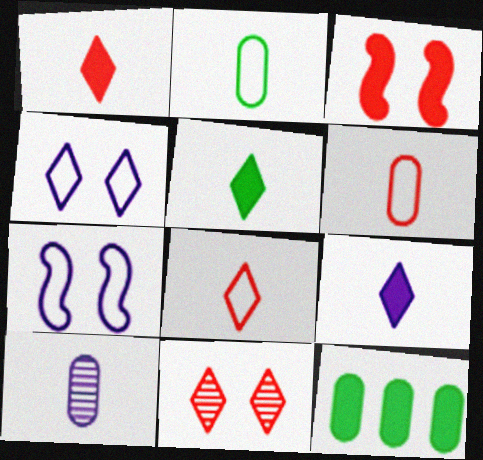[[1, 5, 9], 
[3, 9, 12]]